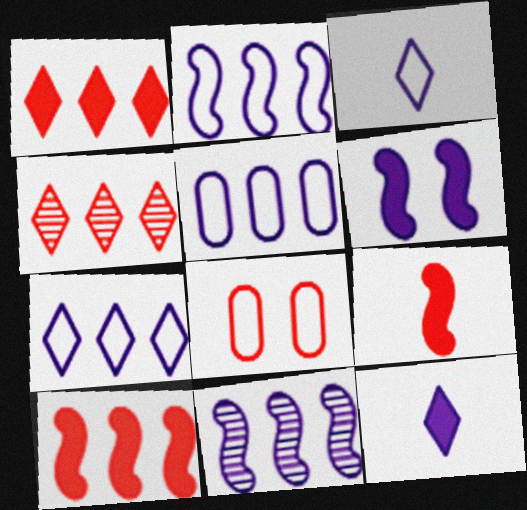[[2, 5, 7], 
[4, 8, 9]]